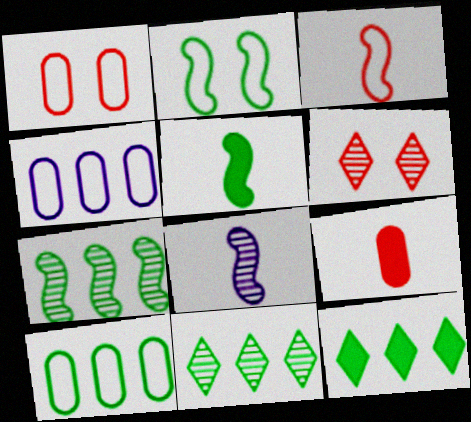[[1, 8, 12], 
[2, 5, 7], 
[3, 5, 8], 
[4, 5, 6], 
[7, 10, 12]]